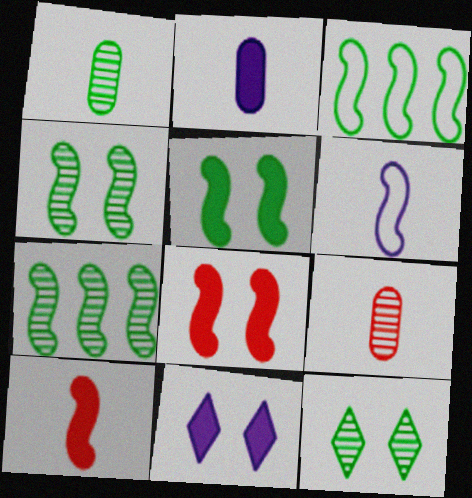[[1, 7, 12], 
[3, 9, 11], 
[6, 7, 8]]